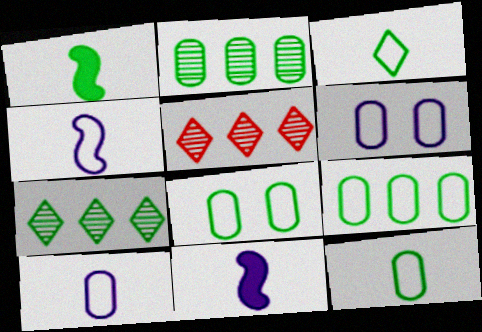[[1, 5, 6], 
[1, 7, 8], 
[5, 8, 11], 
[8, 9, 12]]